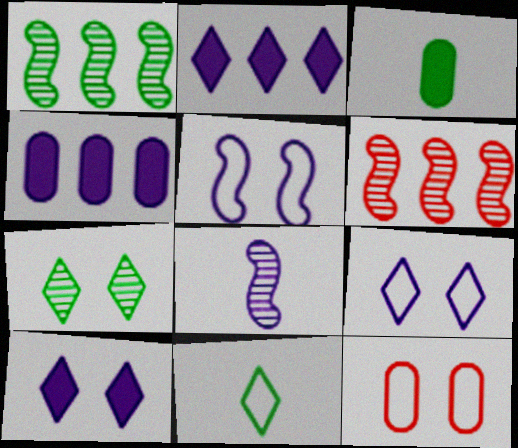[[3, 6, 9], 
[4, 8, 9]]